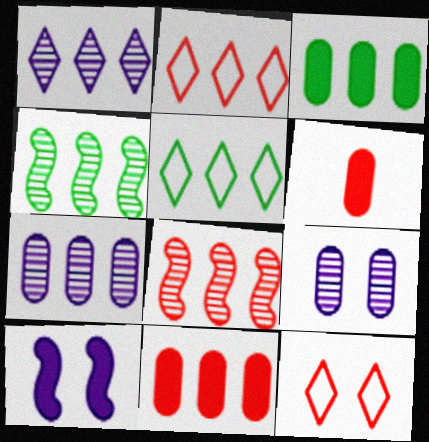[[2, 8, 11], 
[3, 4, 5], 
[6, 8, 12]]